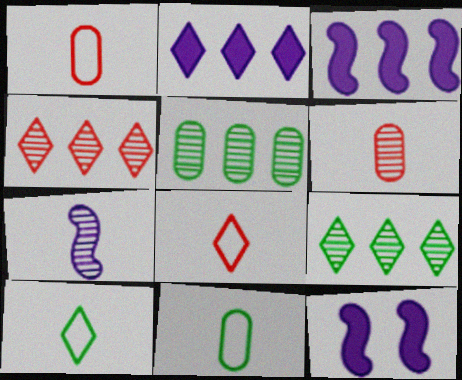[[1, 9, 12], 
[4, 11, 12], 
[5, 8, 12]]